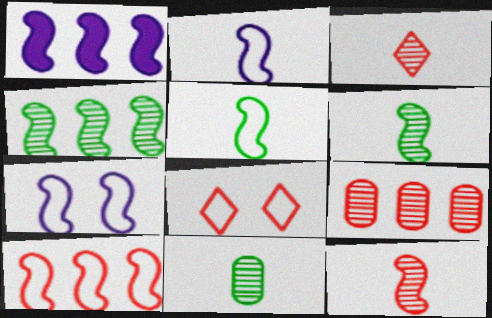[[1, 4, 10], 
[1, 8, 11], 
[5, 7, 10]]